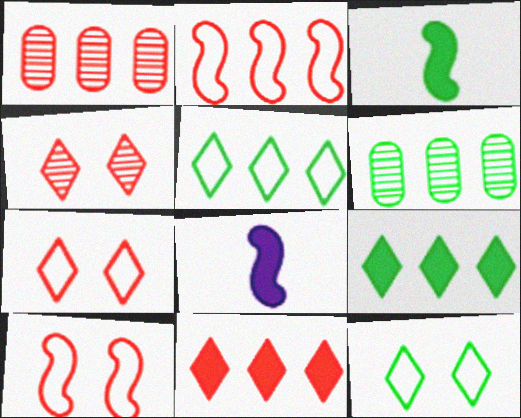[[1, 2, 11], 
[1, 8, 12], 
[3, 6, 12], 
[6, 7, 8]]